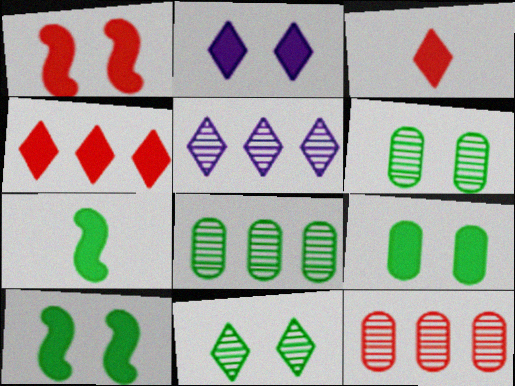[[1, 2, 9]]